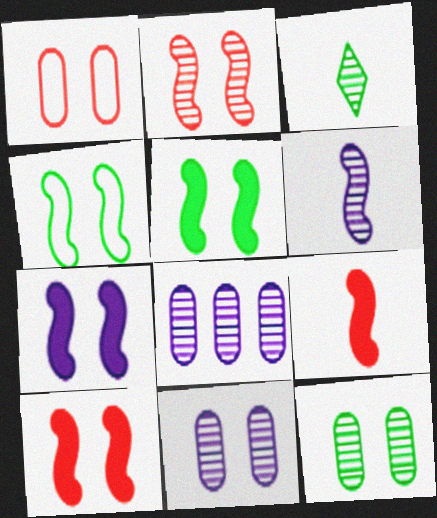[[2, 3, 8], 
[2, 4, 7], 
[5, 7, 10]]